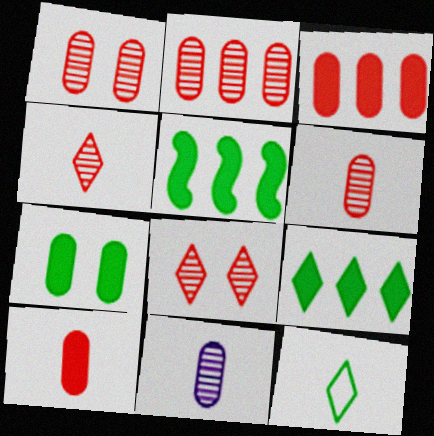[[1, 2, 6]]